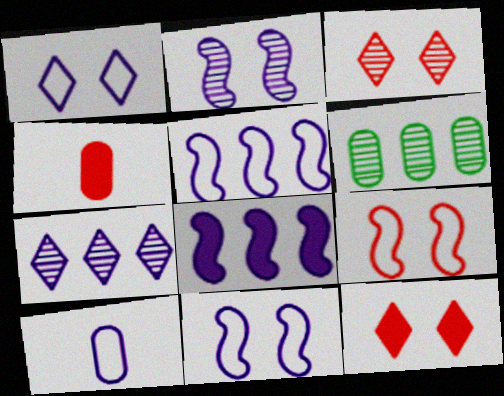[[1, 5, 10]]